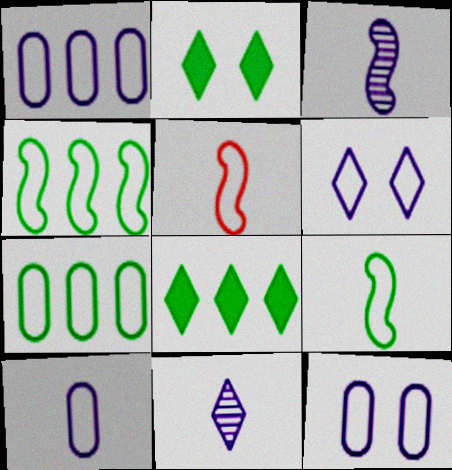[[1, 10, 12], 
[5, 6, 7]]